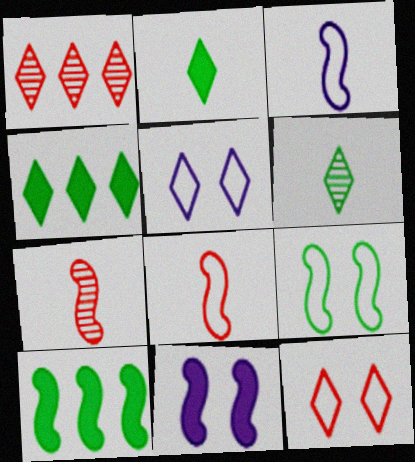[[1, 2, 5]]